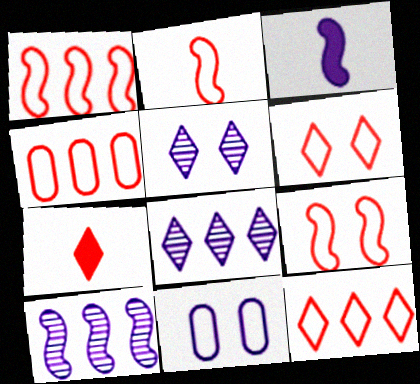[[1, 2, 9], 
[1, 4, 12], 
[2, 4, 6], 
[3, 8, 11]]